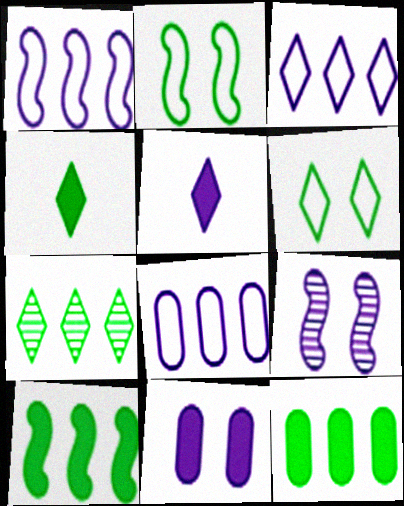[[1, 3, 8], 
[4, 6, 7], 
[5, 8, 9]]